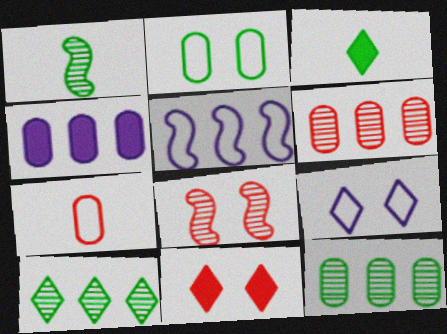[]